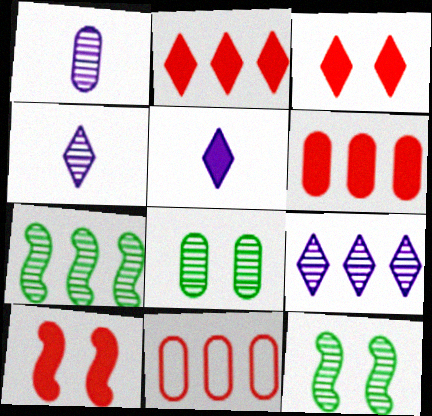[[5, 11, 12]]